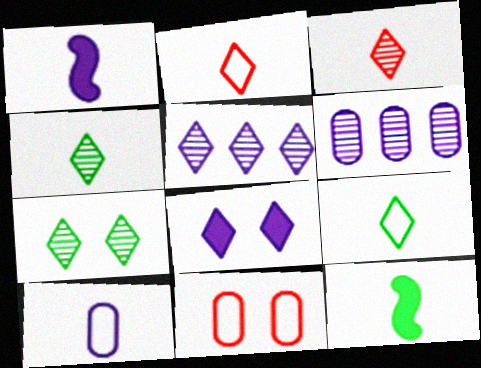[[3, 5, 7], 
[3, 10, 12], 
[5, 11, 12]]